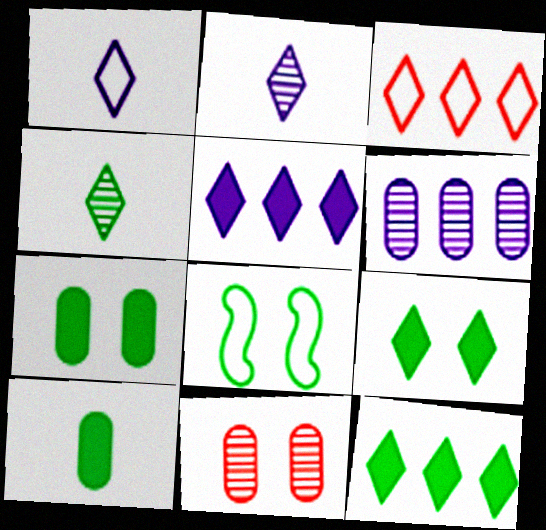[[2, 3, 9]]